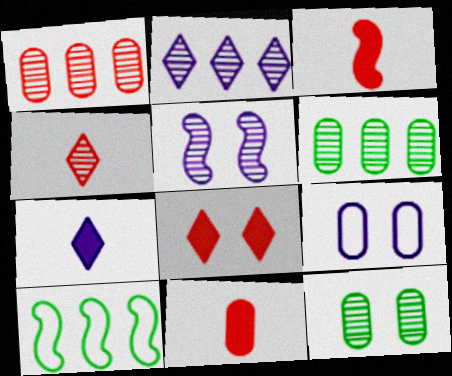[[3, 5, 10], 
[4, 5, 6], 
[6, 9, 11]]